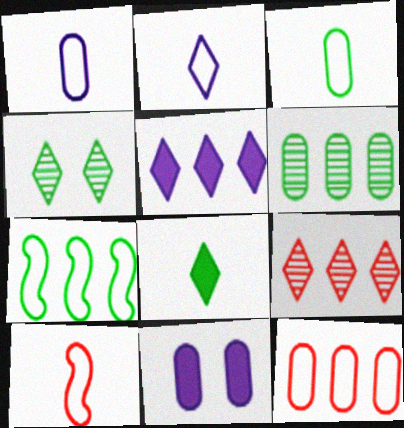[[2, 3, 10]]